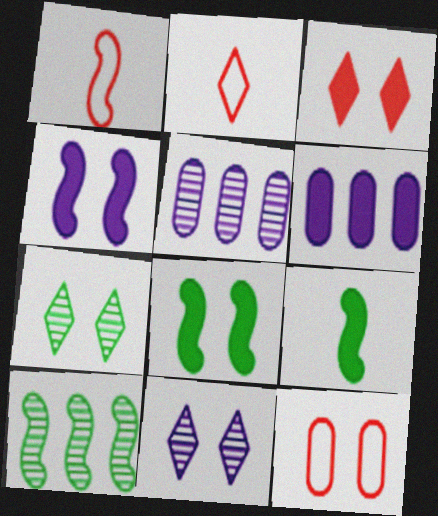[[1, 4, 10], 
[1, 6, 7], 
[2, 5, 8], 
[3, 6, 9], 
[4, 7, 12], 
[8, 11, 12]]